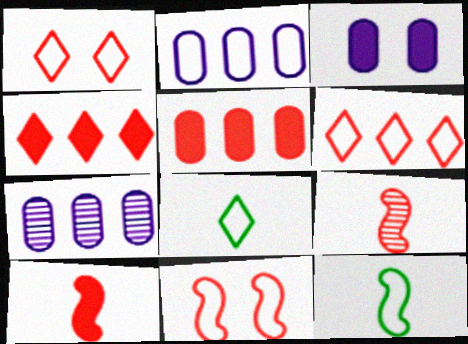[[1, 2, 12], 
[1, 5, 9], 
[2, 8, 11]]